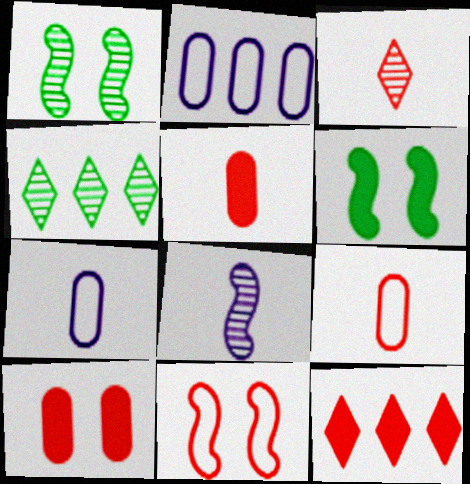[[1, 7, 12], 
[2, 3, 6]]